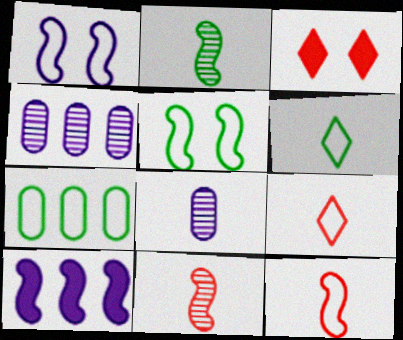[[1, 7, 9], 
[5, 6, 7], 
[5, 10, 11]]